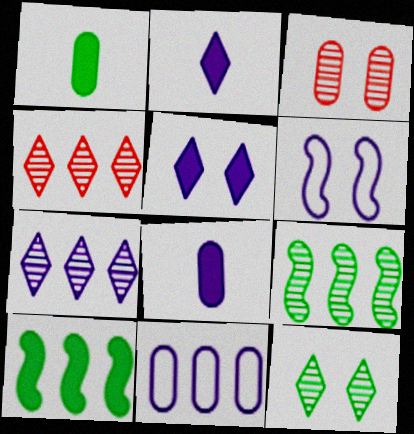[[1, 3, 11], 
[1, 4, 6], 
[4, 10, 11], 
[6, 7, 8]]